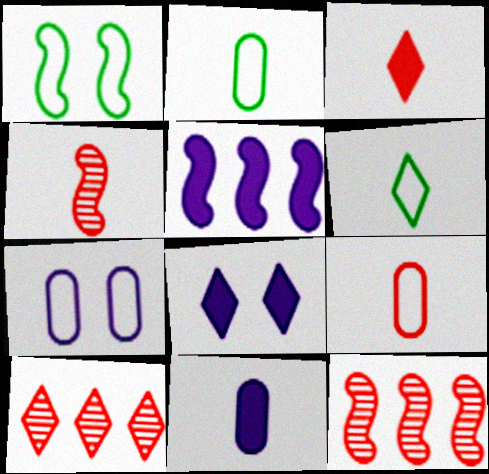[[1, 4, 5], 
[1, 10, 11], 
[2, 8, 12], 
[3, 4, 9], 
[4, 6, 11], 
[5, 8, 11], 
[6, 8, 10]]